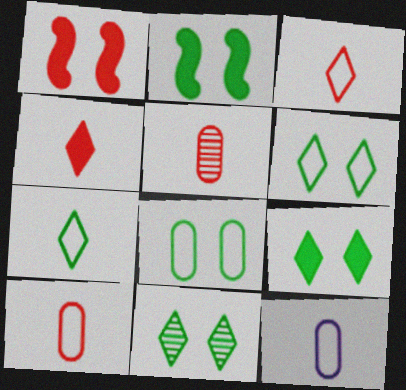[[2, 8, 11], 
[6, 9, 11]]